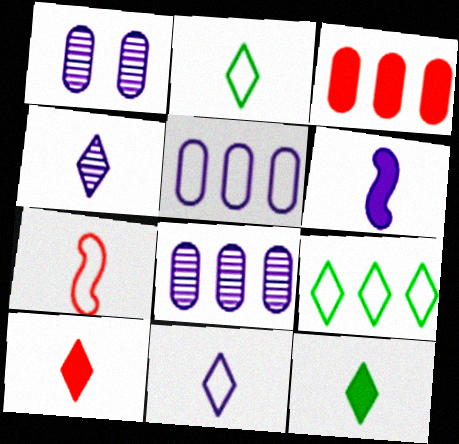[[2, 4, 10]]